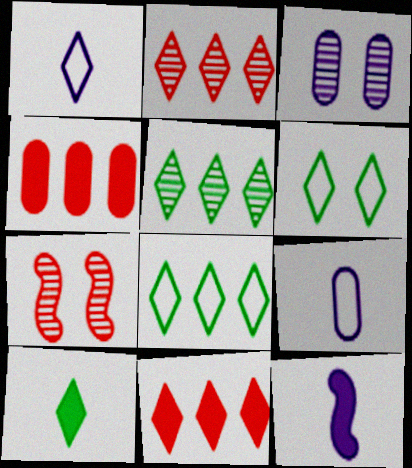[[5, 6, 10]]